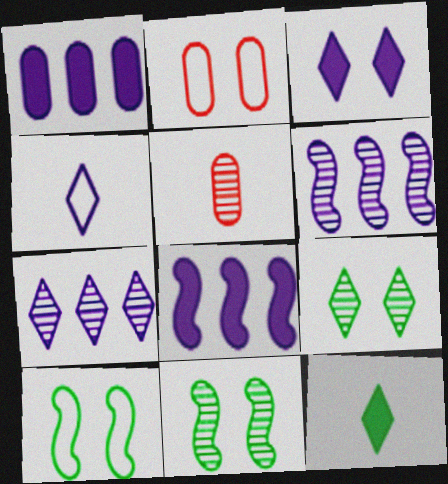[[2, 3, 11], 
[2, 6, 12], 
[3, 4, 7], 
[5, 6, 9], 
[5, 7, 11]]